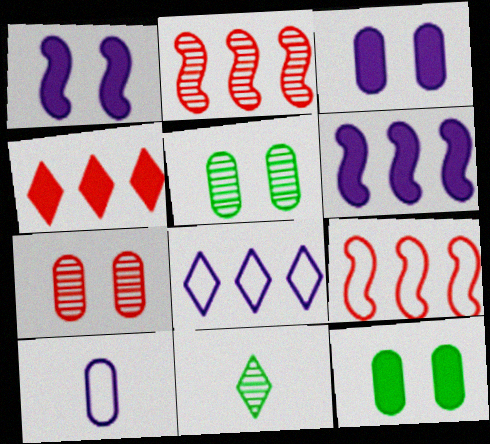[[3, 9, 11]]